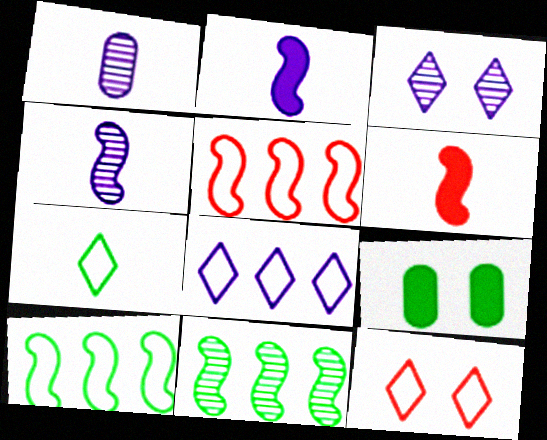[[1, 6, 7], 
[7, 8, 12], 
[7, 9, 11]]